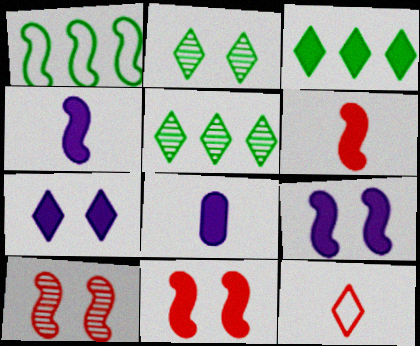[[1, 4, 10], 
[3, 8, 11], 
[5, 7, 12]]